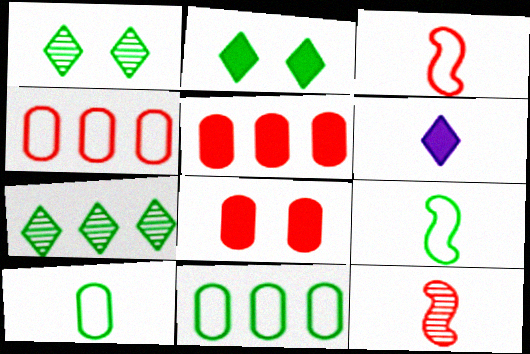[[6, 10, 12]]